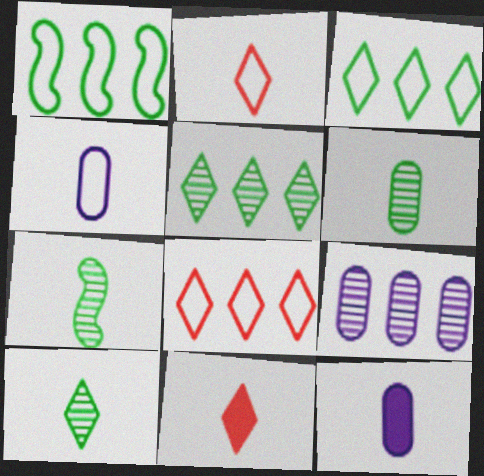[[2, 7, 12], 
[4, 7, 11], 
[6, 7, 10]]